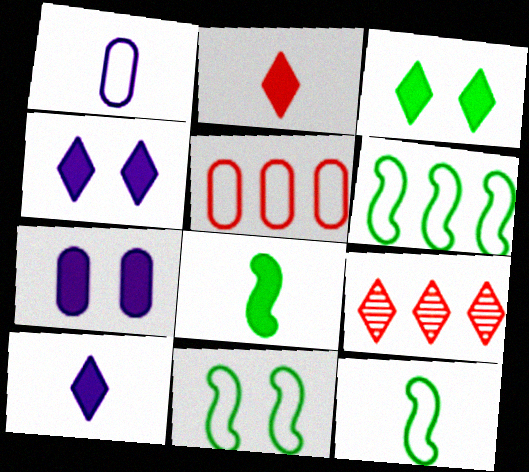[[6, 11, 12], 
[7, 9, 12]]